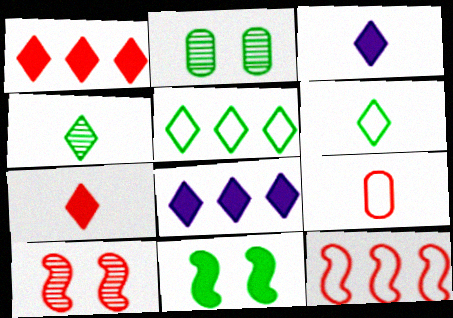[[1, 9, 10], 
[2, 3, 12]]